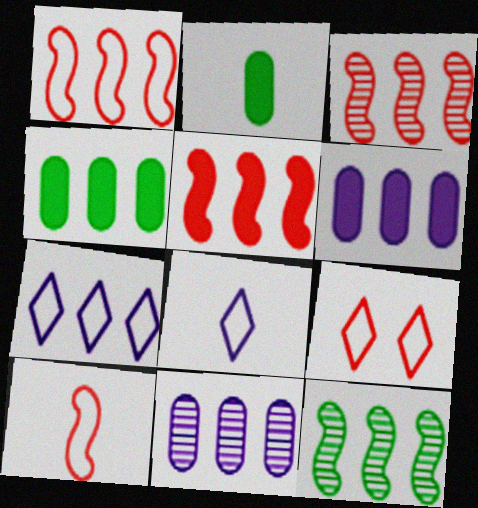[[1, 3, 5], 
[3, 4, 7]]